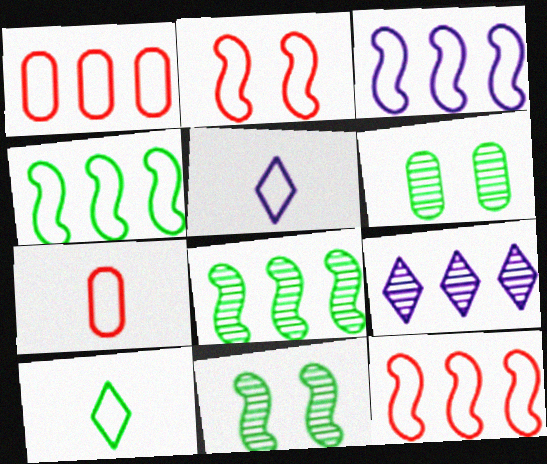[[3, 4, 12]]